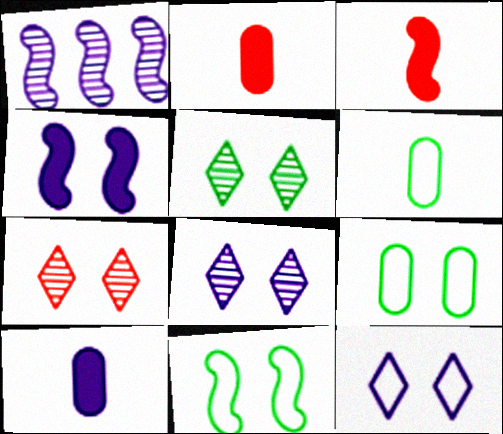[[1, 3, 11], 
[1, 10, 12], 
[4, 7, 9], 
[5, 7, 8]]